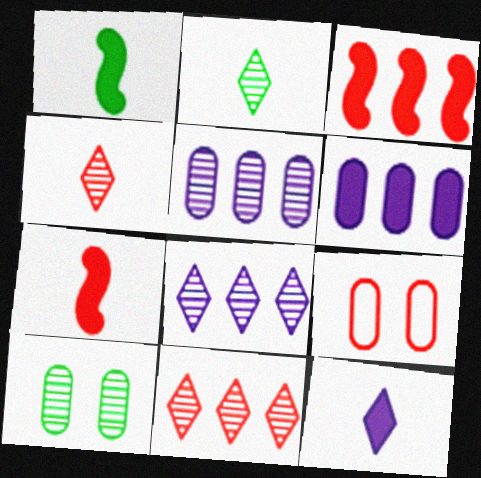[[1, 8, 9], 
[3, 4, 9], 
[7, 9, 11]]